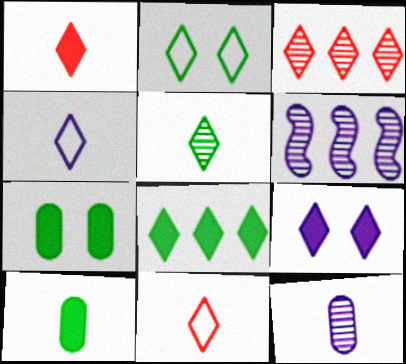[[1, 4, 5], 
[1, 8, 9], 
[2, 5, 8], 
[6, 7, 11]]